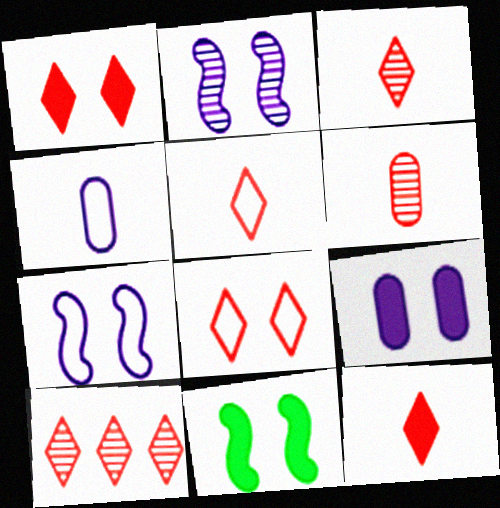[[1, 5, 10], 
[1, 9, 11], 
[3, 5, 12], 
[4, 10, 11], 
[8, 10, 12]]